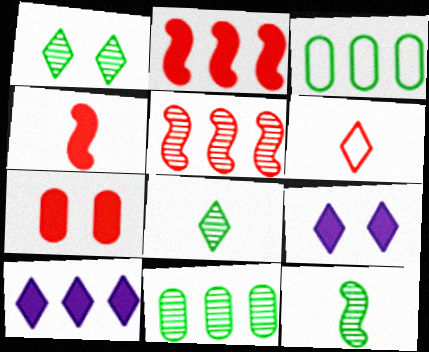[[1, 6, 10], 
[1, 11, 12], 
[3, 5, 10], 
[5, 6, 7]]